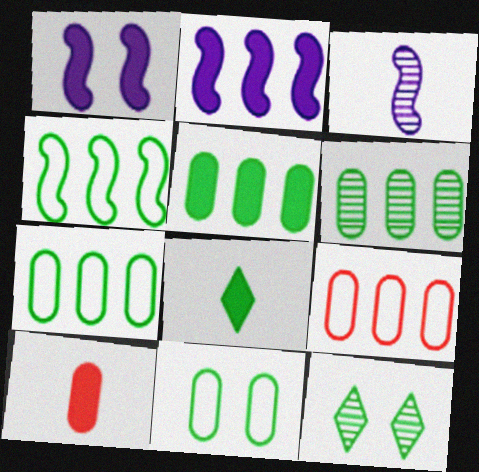[[5, 6, 7]]